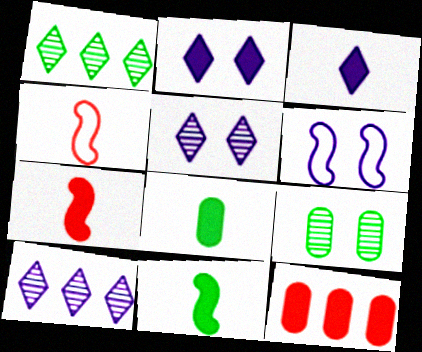[[2, 11, 12], 
[3, 7, 8]]